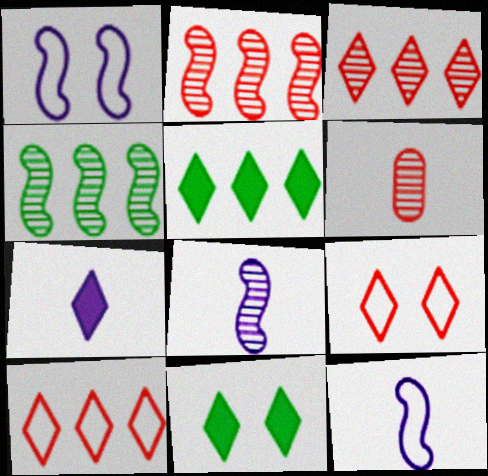[[1, 5, 6]]